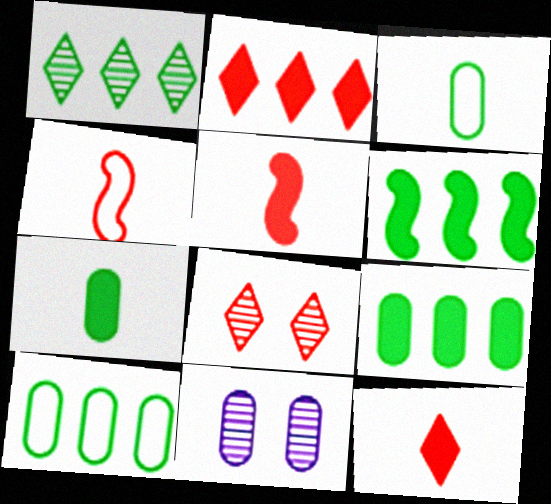[[1, 6, 10]]